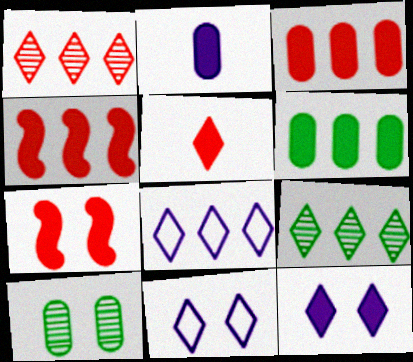[[3, 5, 7], 
[5, 9, 11], 
[7, 10, 11]]